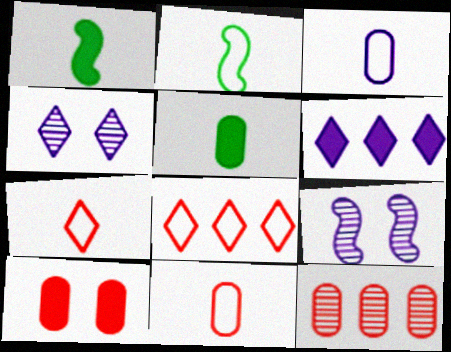[[1, 6, 10], 
[2, 3, 7], 
[3, 6, 9], 
[5, 8, 9], 
[10, 11, 12]]